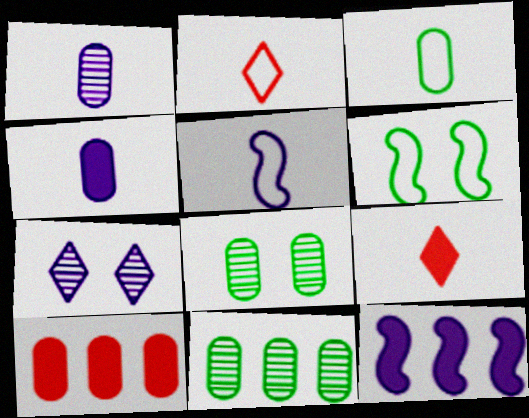[[2, 3, 5], 
[2, 8, 12]]